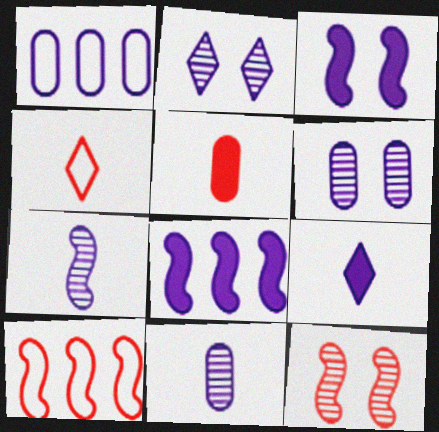[]